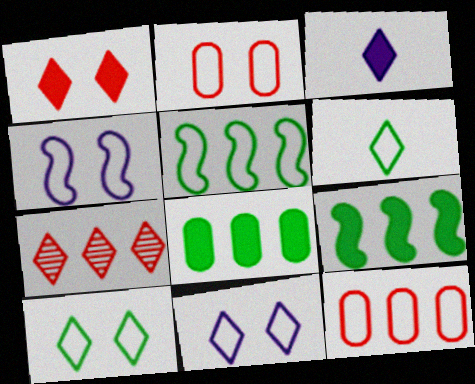[[2, 4, 10], 
[3, 7, 10], 
[4, 6, 12]]